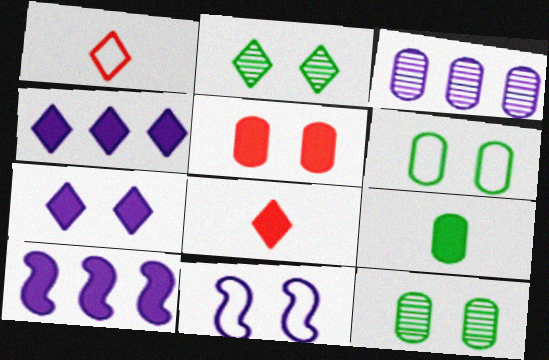[[1, 2, 4], 
[1, 10, 12], 
[2, 5, 11]]